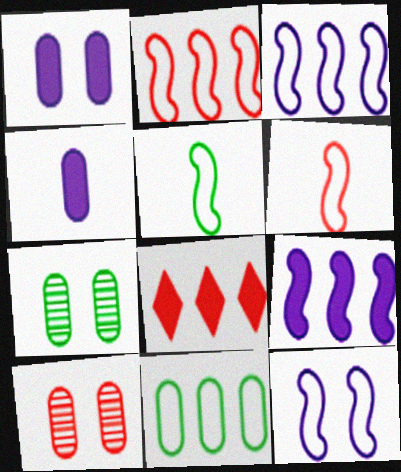[[2, 5, 12], 
[4, 10, 11], 
[6, 8, 10]]